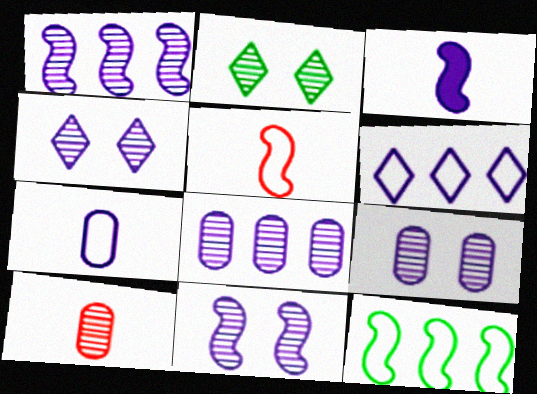[[1, 2, 10], 
[3, 6, 9], 
[4, 9, 11]]